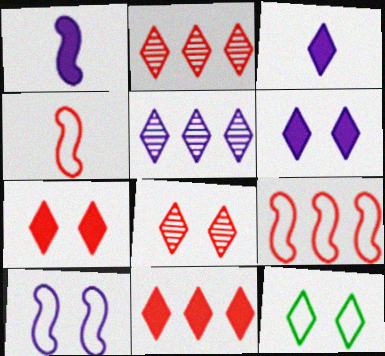[[2, 3, 12], 
[6, 8, 12]]